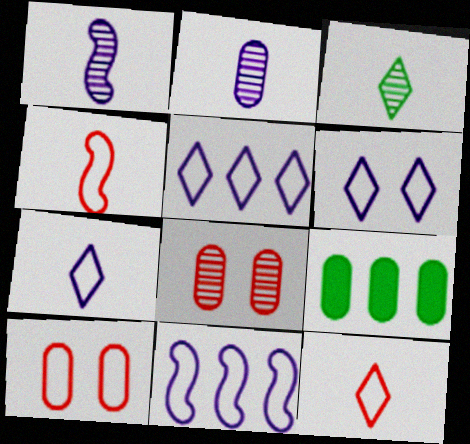[[2, 9, 10], 
[5, 6, 7]]